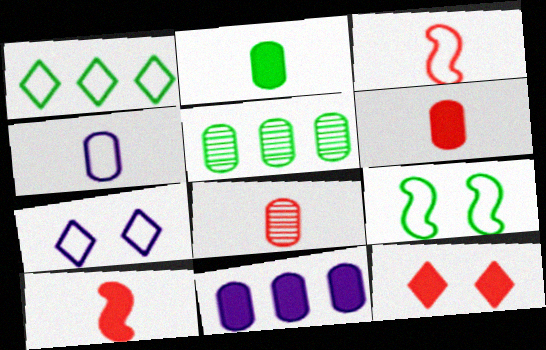[[2, 4, 8], 
[5, 7, 10]]